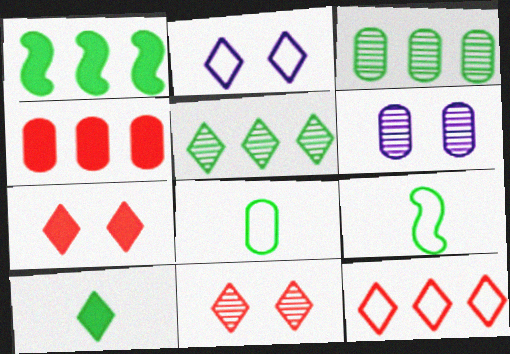[[4, 6, 8]]